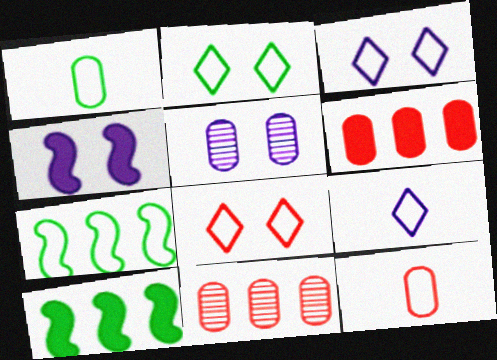[[1, 2, 7], 
[1, 5, 6], 
[2, 3, 8], 
[3, 4, 5], 
[3, 7, 12]]